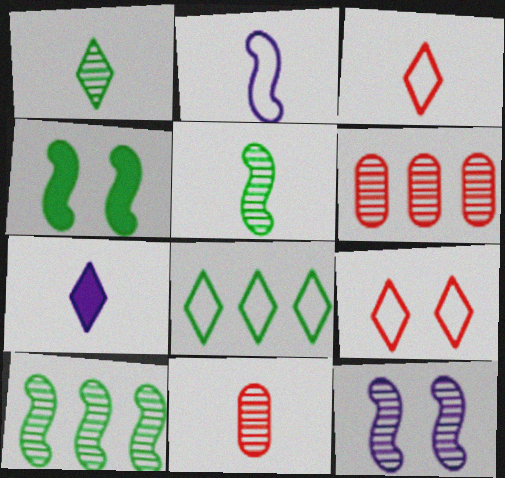[[1, 3, 7], 
[1, 6, 12]]